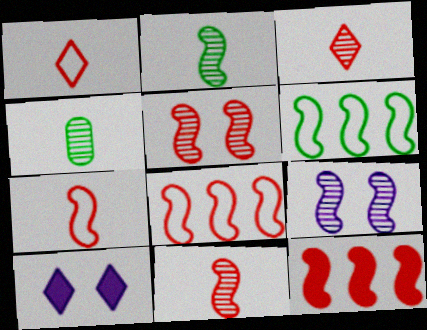[[4, 8, 10], 
[5, 7, 12]]